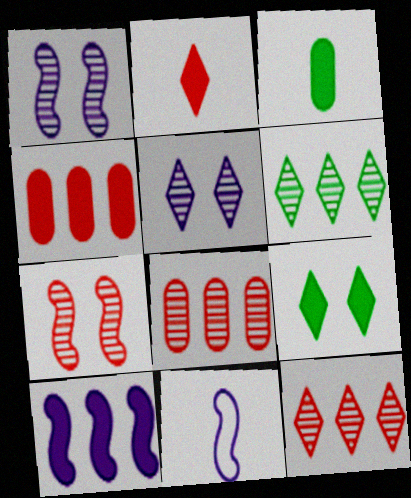[[1, 10, 11], 
[8, 9, 11]]